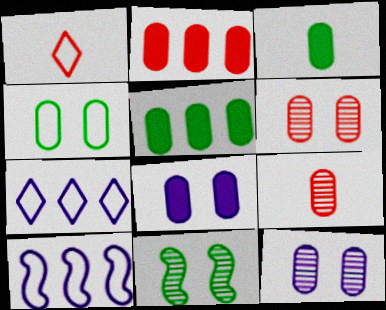[[1, 4, 10], 
[2, 3, 8], 
[4, 6, 8]]